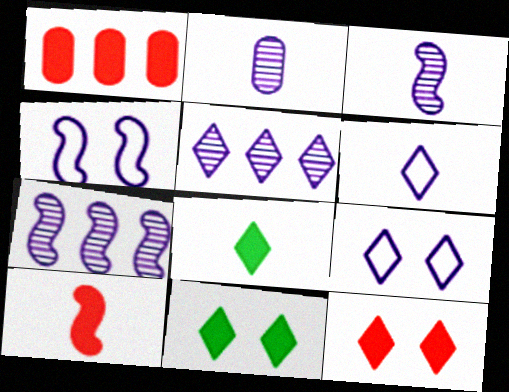[[1, 10, 12]]